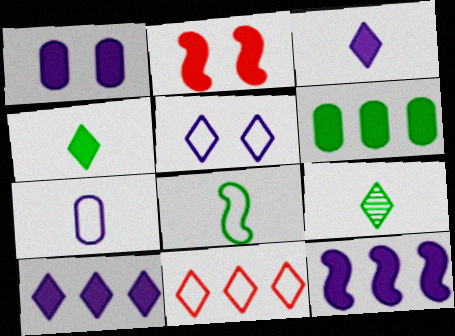[[1, 3, 12], 
[2, 3, 6]]